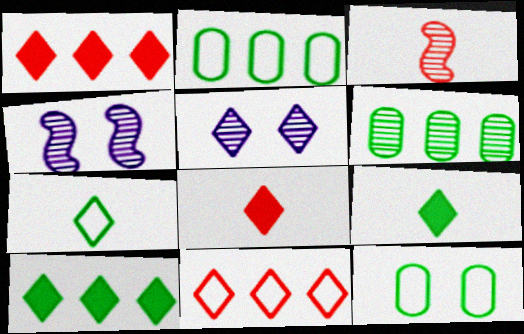[[1, 5, 7], 
[2, 4, 8], 
[3, 5, 6], 
[5, 9, 11]]